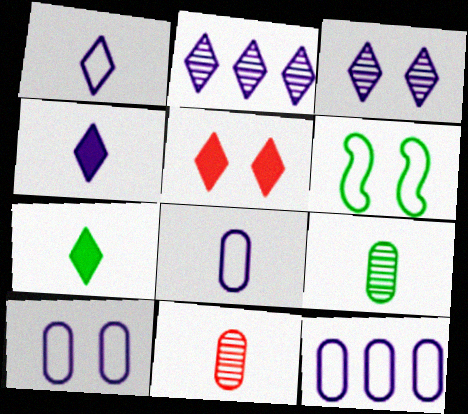[[8, 10, 12]]